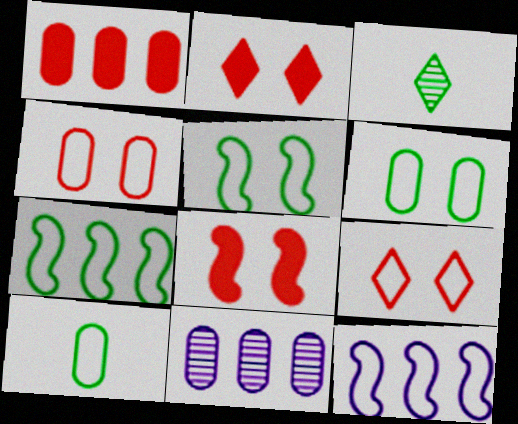[[9, 10, 12]]